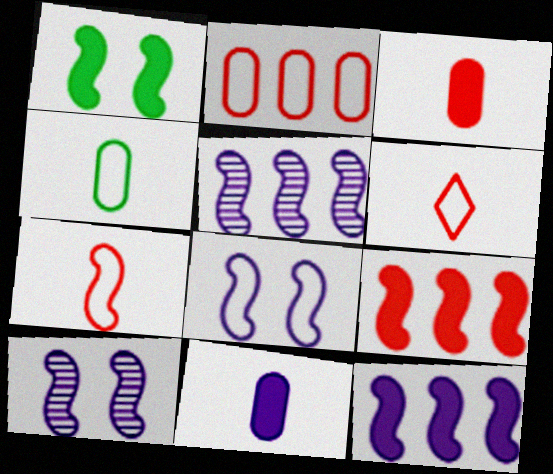[[1, 5, 7]]